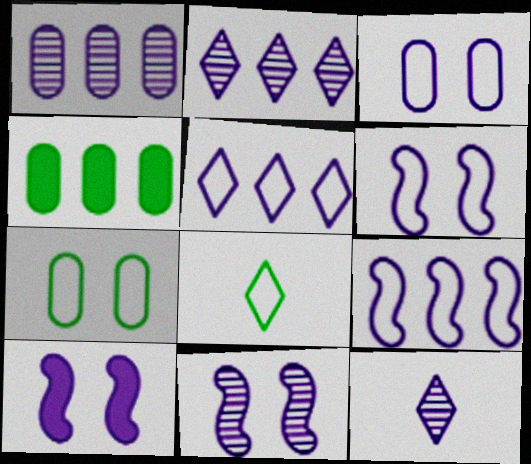[[1, 11, 12], 
[6, 10, 11]]